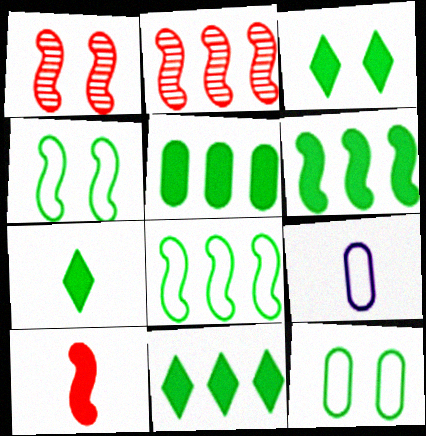[[1, 9, 11], 
[2, 3, 9], 
[3, 7, 11], 
[5, 6, 11]]